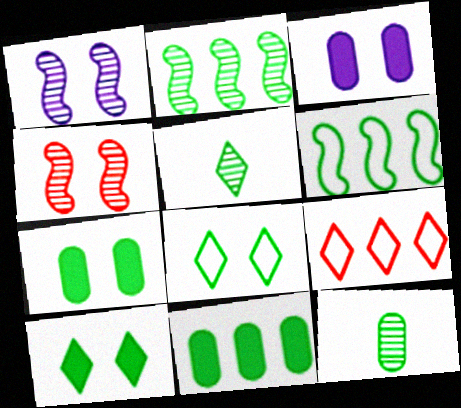[[3, 4, 8], 
[5, 6, 7], 
[6, 10, 12]]